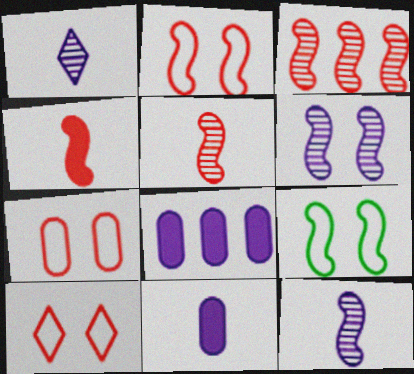[[2, 3, 4], 
[2, 7, 10]]